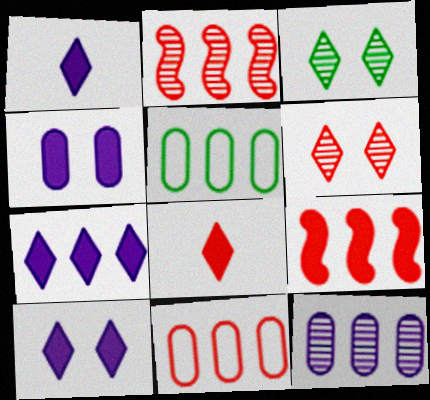[[1, 7, 10], 
[2, 5, 7]]